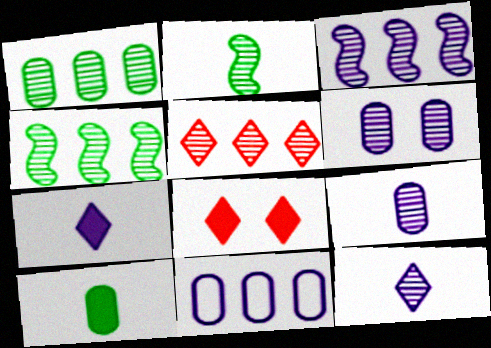[[1, 3, 5], 
[2, 5, 6], 
[2, 8, 11], 
[3, 6, 12]]